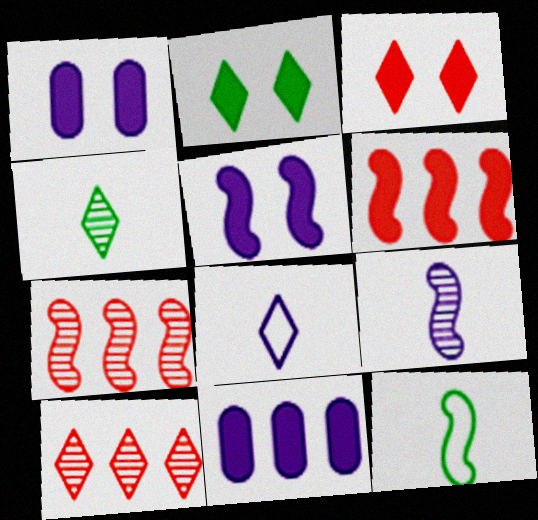[[1, 10, 12], 
[2, 8, 10], 
[5, 7, 12]]